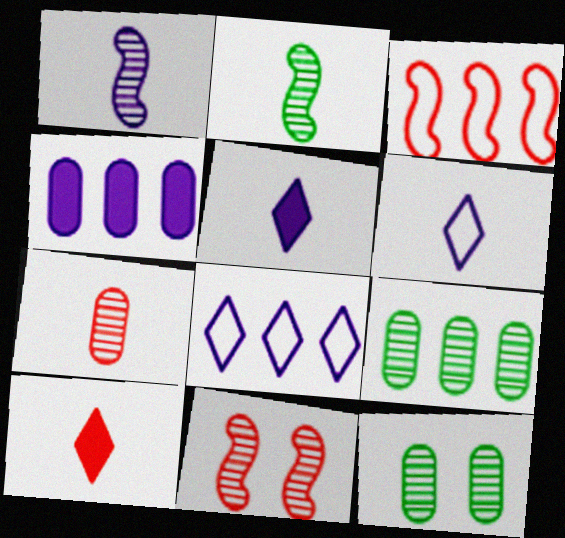[[3, 5, 12]]